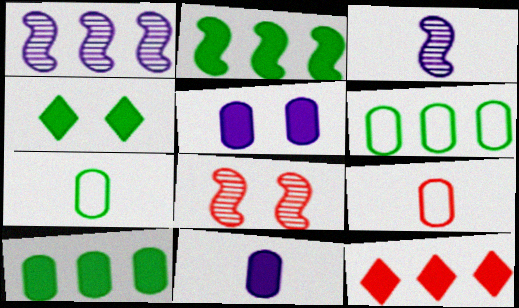[[1, 4, 9], 
[1, 6, 12], 
[8, 9, 12]]